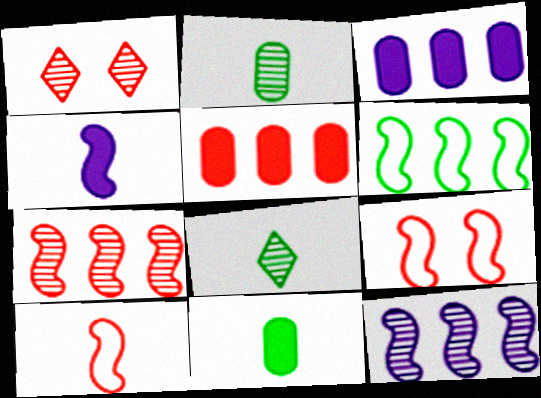[[1, 2, 12], 
[1, 5, 10], 
[3, 8, 9]]